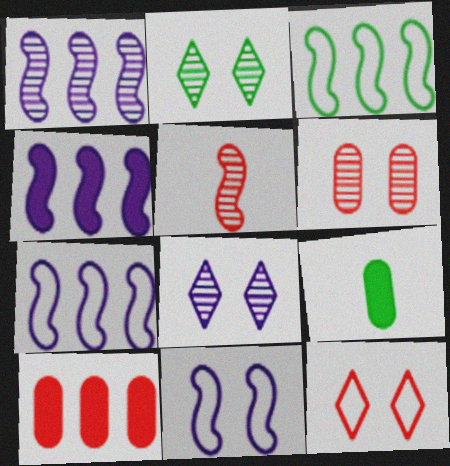[[1, 4, 7], 
[1, 9, 12], 
[2, 3, 9], 
[5, 10, 12]]